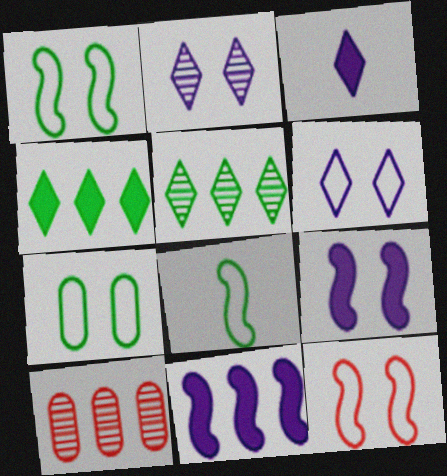[[1, 3, 10], 
[6, 7, 12]]